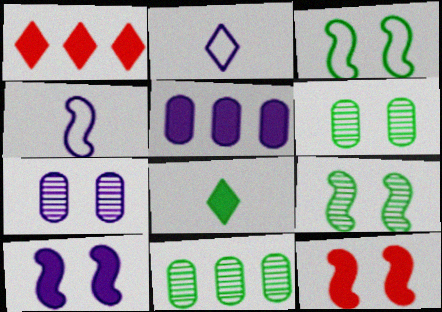[[1, 4, 6], 
[2, 11, 12], 
[3, 8, 11], 
[5, 8, 12]]